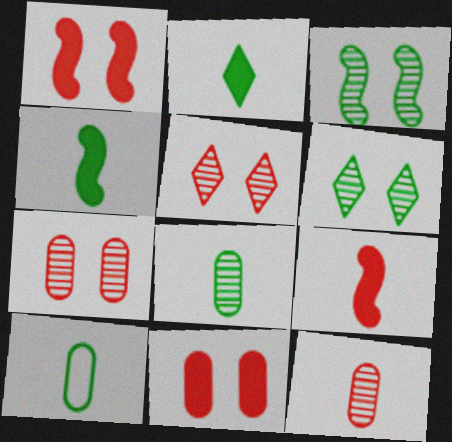[]